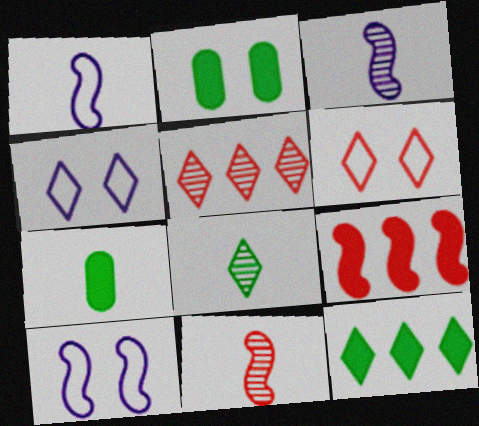[[1, 2, 5], 
[5, 7, 10]]